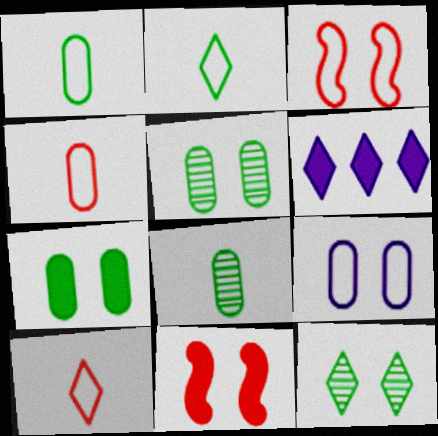[[3, 6, 8], 
[6, 10, 12], 
[9, 11, 12]]